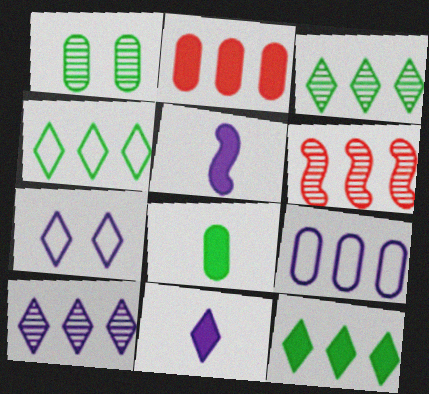[[3, 4, 12], 
[6, 7, 8], 
[6, 9, 12], 
[7, 10, 11]]